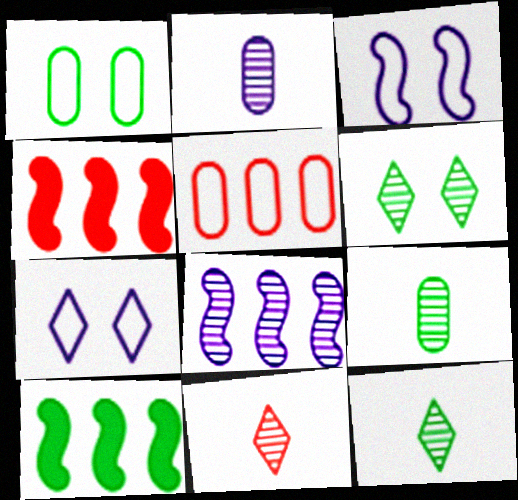[[1, 10, 12], 
[4, 7, 9]]